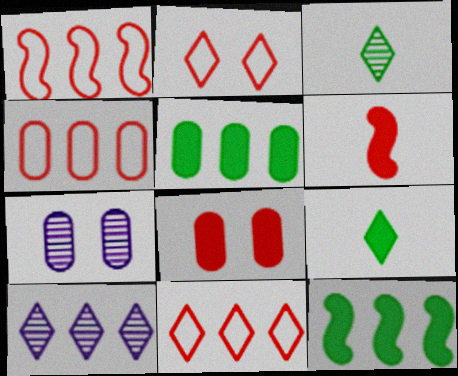[[1, 4, 11], 
[1, 5, 10], 
[1, 7, 9], 
[2, 9, 10], 
[4, 10, 12]]